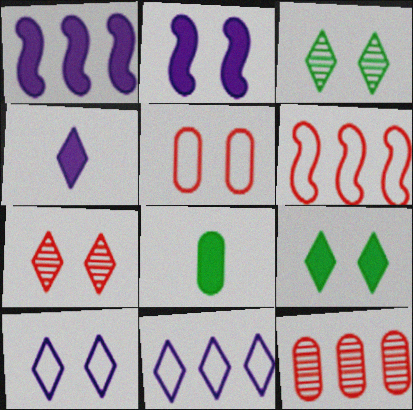[[2, 3, 5], 
[7, 9, 10]]